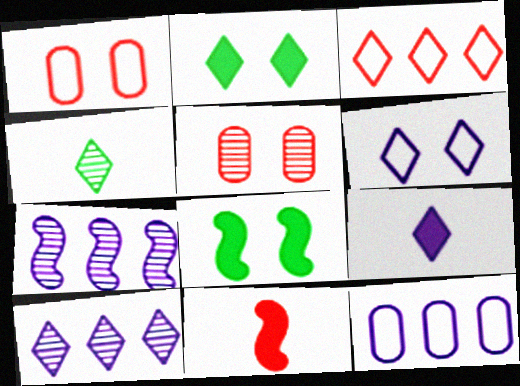[[3, 5, 11], 
[4, 5, 7], 
[5, 6, 8], 
[6, 9, 10]]